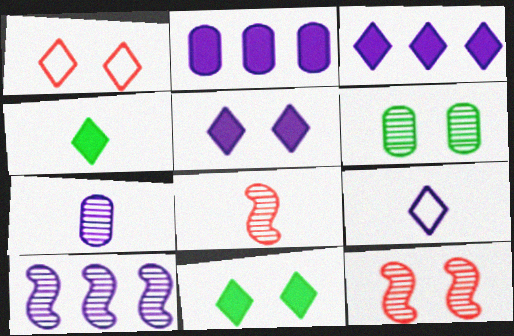[]